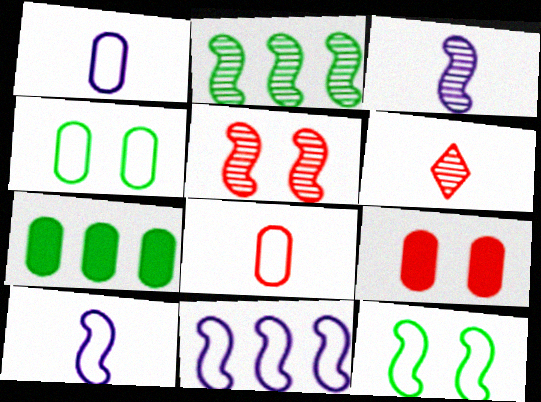[[2, 3, 5]]